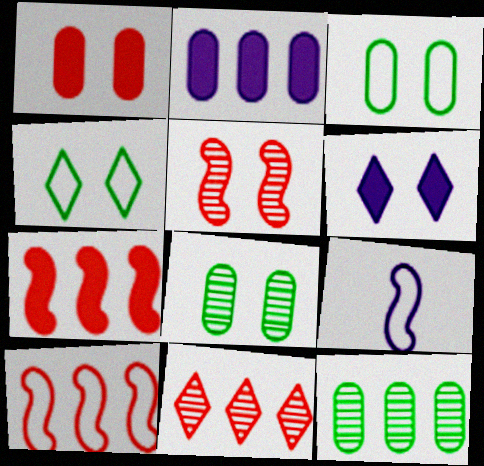[[3, 5, 6]]